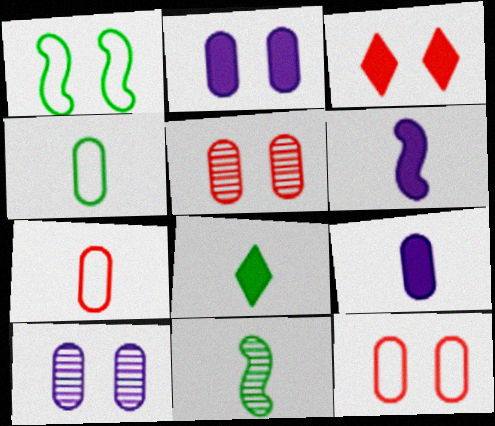[[1, 3, 10], 
[4, 8, 11]]